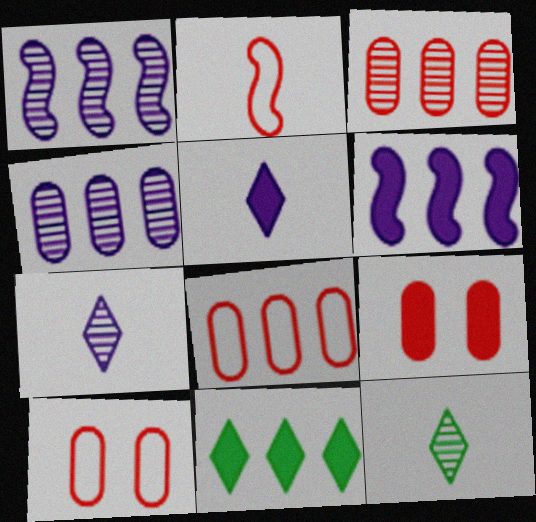[[1, 8, 11], 
[6, 10, 12]]